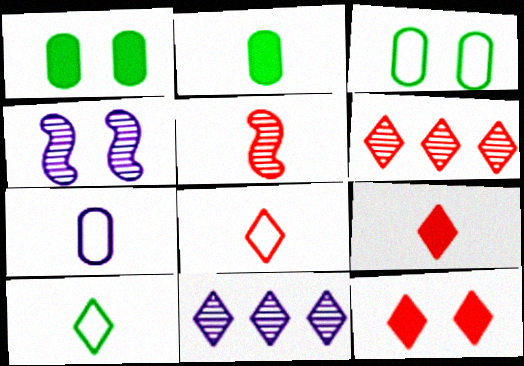[[3, 4, 12], 
[6, 8, 12], 
[10, 11, 12]]